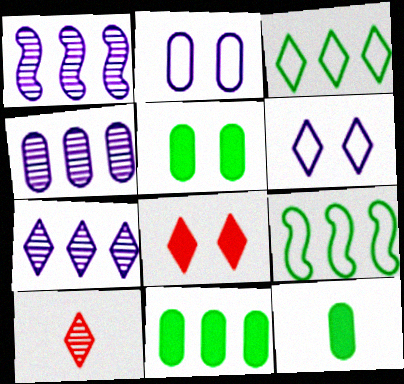[[1, 4, 7], 
[5, 11, 12]]